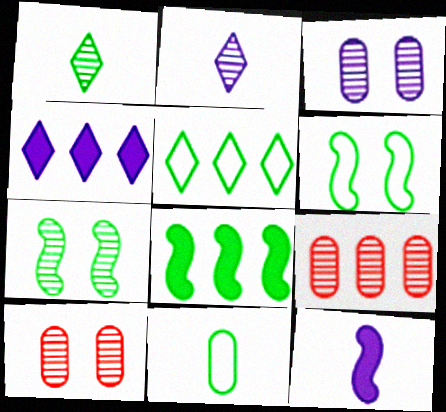[[2, 7, 9], 
[5, 6, 11], 
[5, 10, 12]]